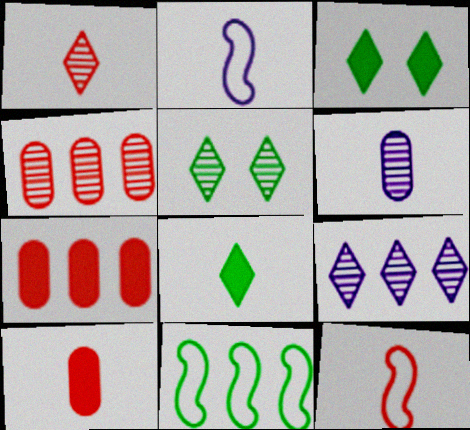[[1, 5, 9], 
[1, 10, 12], 
[2, 3, 4], 
[2, 5, 7], 
[6, 8, 12], 
[7, 9, 11]]